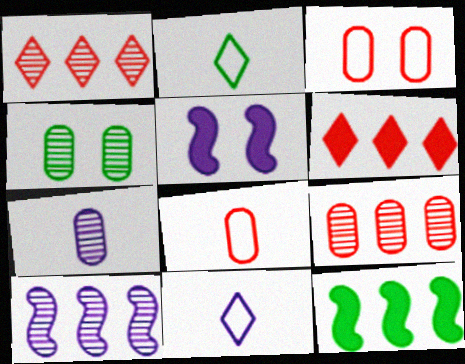[[2, 4, 12], 
[2, 5, 9], 
[4, 7, 9]]